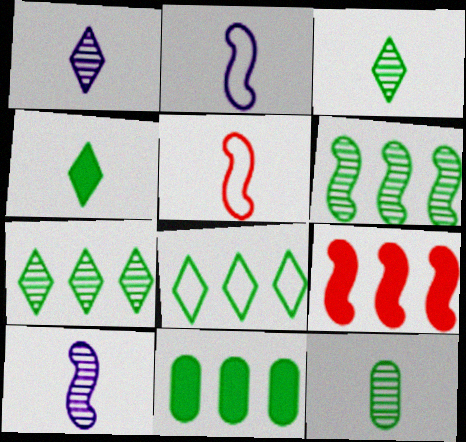[[6, 8, 11]]